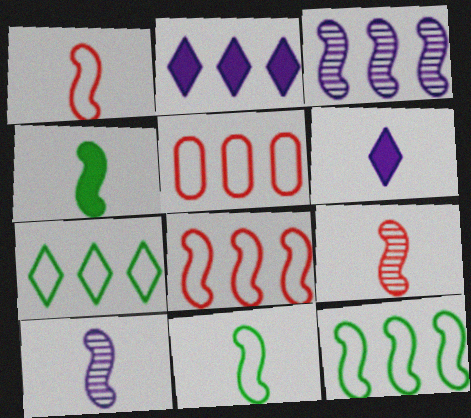[[1, 4, 10]]